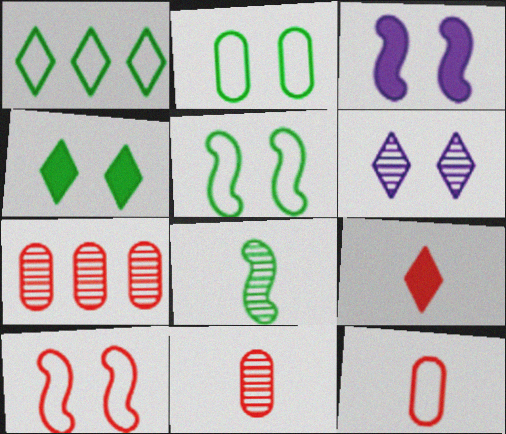[[1, 3, 11], 
[1, 6, 9], 
[6, 7, 8], 
[7, 9, 10]]